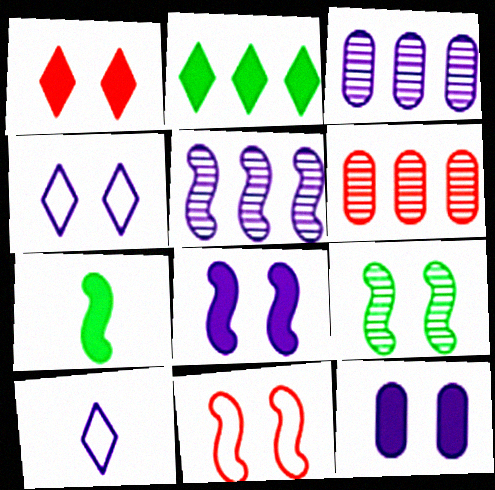[[3, 8, 10], 
[4, 6, 7], 
[5, 7, 11], 
[5, 10, 12], 
[8, 9, 11]]